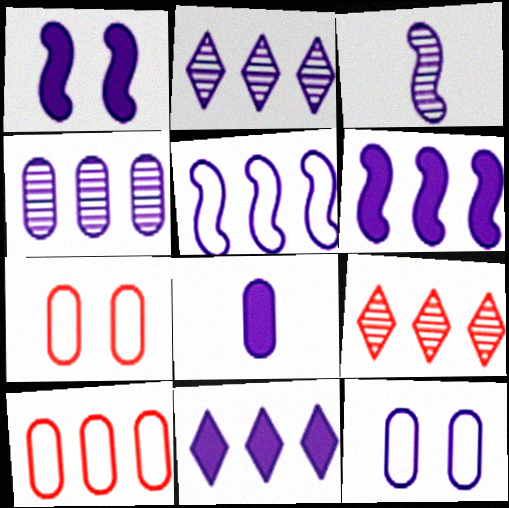[[1, 3, 5], 
[1, 8, 11], 
[3, 11, 12], 
[4, 5, 11], 
[4, 8, 12]]